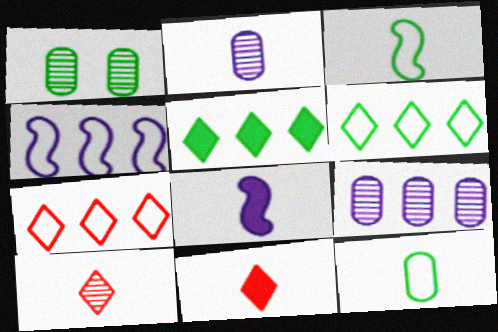[[1, 3, 5], 
[1, 4, 11], 
[1, 7, 8], 
[2, 3, 11], 
[8, 10, 12]]